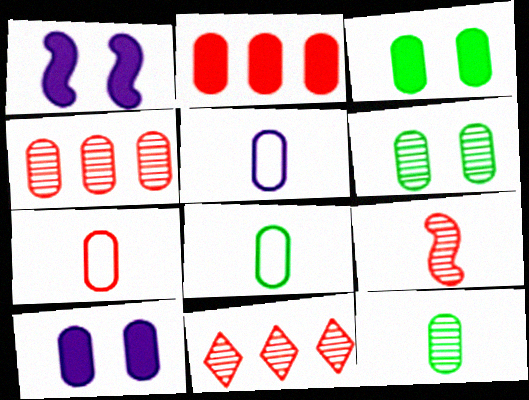[[1, 8, 11], 
[2, 5, 6], 
[3, 4, 5], 
[4, 8, 10], 
[5, 7, 8]]